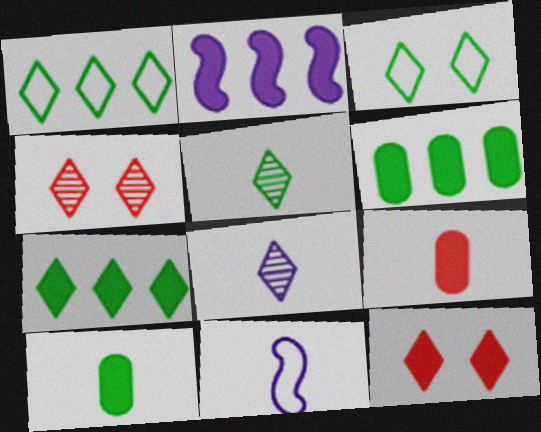[[1, 8, 12], 
[2, 10, 12], 
[3, 5, 7], 
[4, 6, 11], 
[5, 9, 11]]